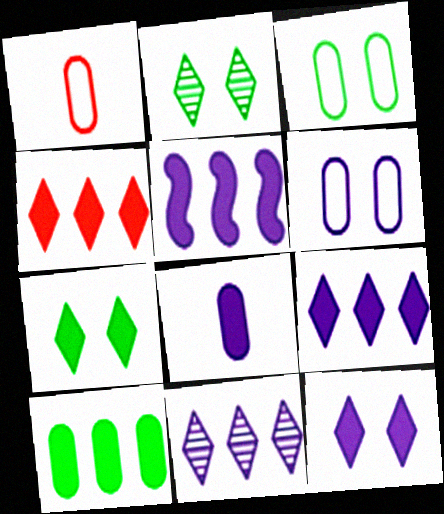[[1, 2, 5], 
[4, 5, 10], 
[5, 8, 12]]